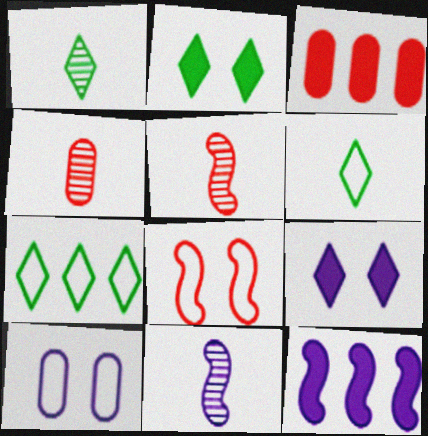[[1, 2, 7], 
[1, 4, 11]]